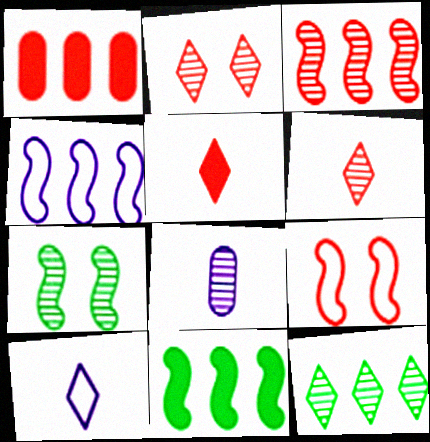[[1, 4, 12], 
[1, 6, 9], 
[1, 7, 10], 
[3, 4, 11]]